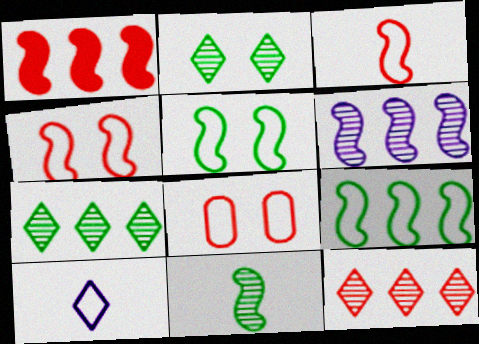[[1, 6, 9], 
[8, 9, 10]]